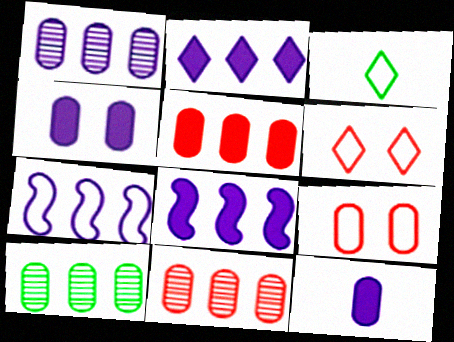[[1, 2, 7], 
[1, 10, 11], 
[3, 7, 9], 
[9, 10, 12]]